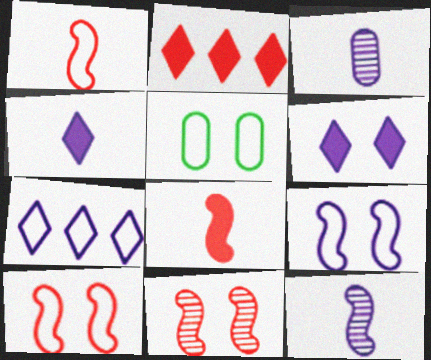[[1, 5, 7], 
[2, 5, 12], 
[5, 6, 11]]